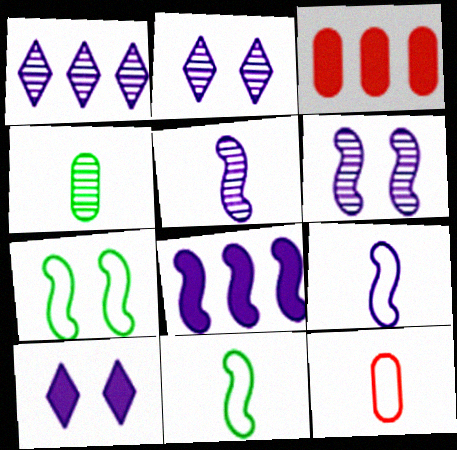[[2, 3, 11], 
[6, 8, 9]]